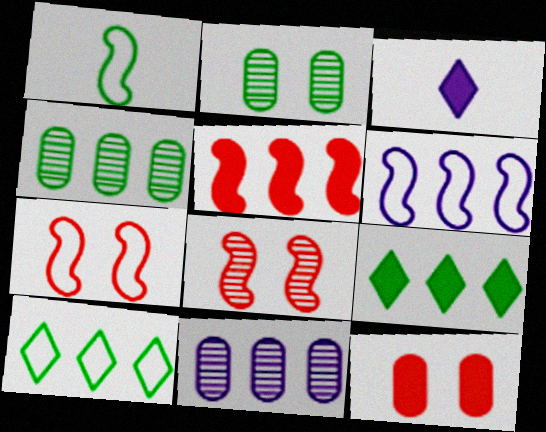[[1, 2, 9], 
[1, 6, 7], 
[3, 4, 7], 
[5, 10, 11]]